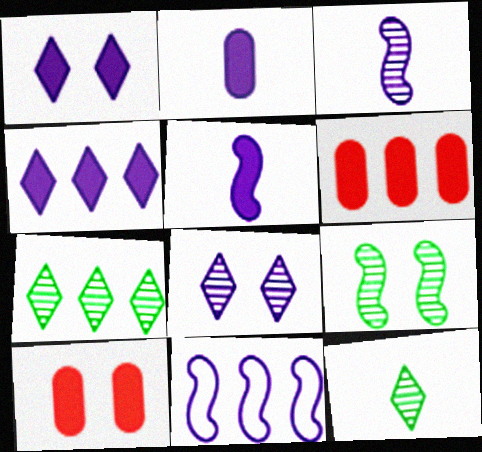[[2, 8, 11], 
[6, 7, 11], 
[10, 11, 12]]